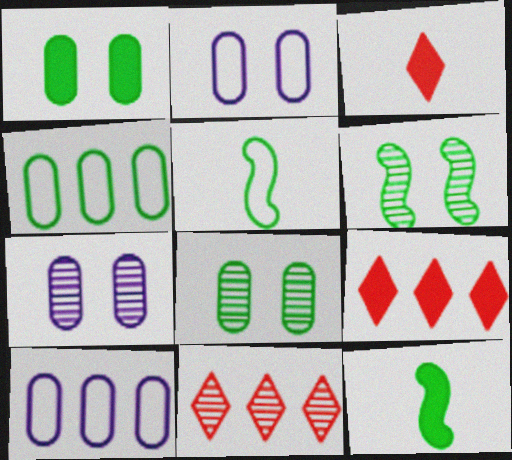[[2, 11, 12], 
[3, 6, 10], 
[5, 7, 9]]